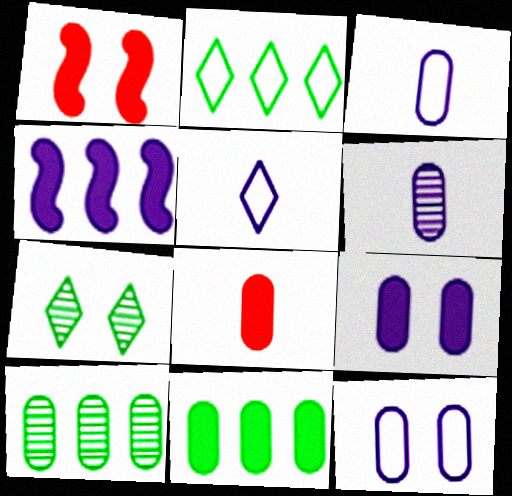[[1, 2, 6], 
[1, 5, 10], 
[1, 7, 12], 
[8, 9, 11], 
[8, 10, 12]]